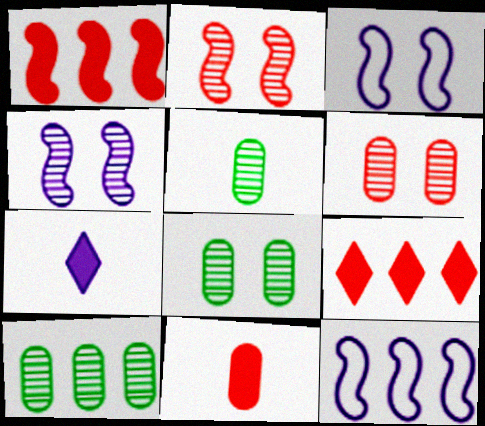[[3, 5, 9], 
[5, 8, 10], 
[9, 10, 12]]